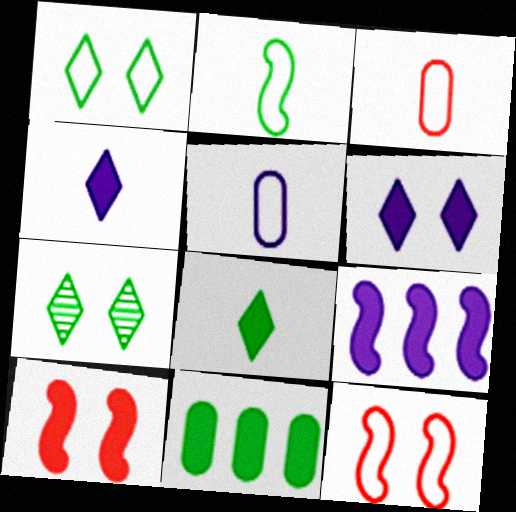[[2, 7, 11], 
[3, 7, 9], 
[4, 10, 11]]